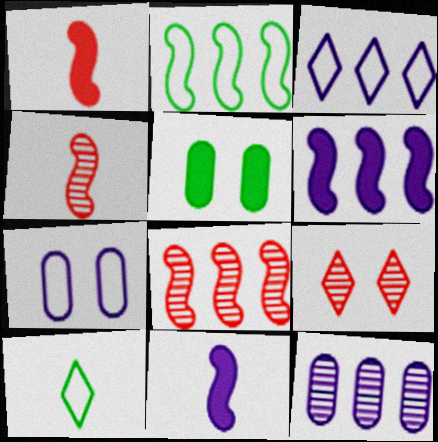[[2, 6, 8], 
[3, 4, 5], 
[3, 6, 12]]